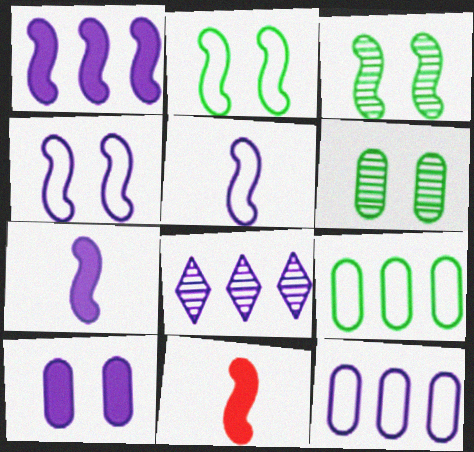[[1, 8, 12], 
[5, 8, 10]]